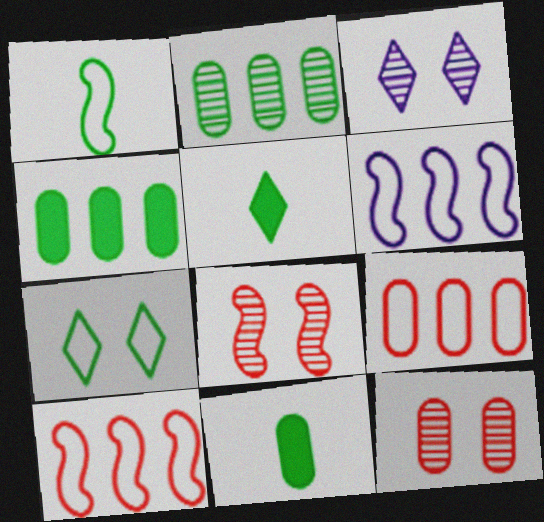[[3, 10, 11], 
[5, 6, 12]]